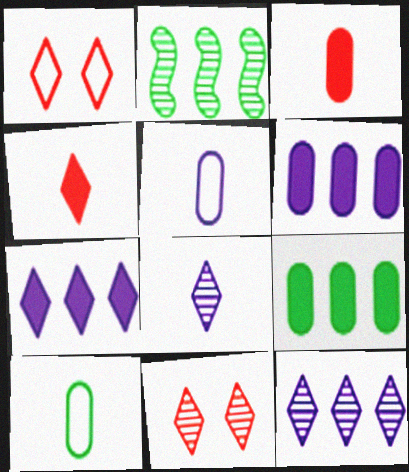[]